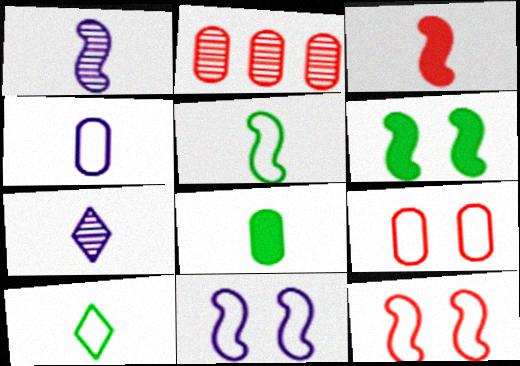[[1, 3, 5]]